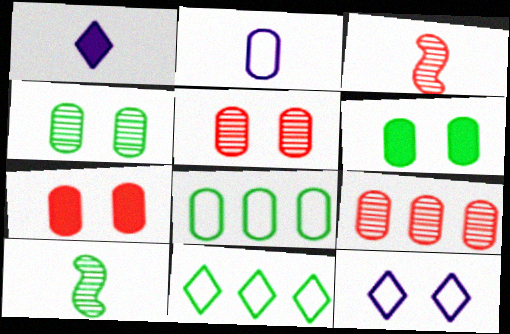[[2, 6, 9], 
[6, 10, 11]]